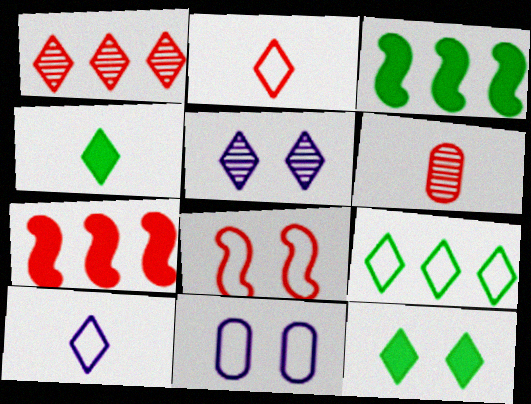[[1, 10, 12]]